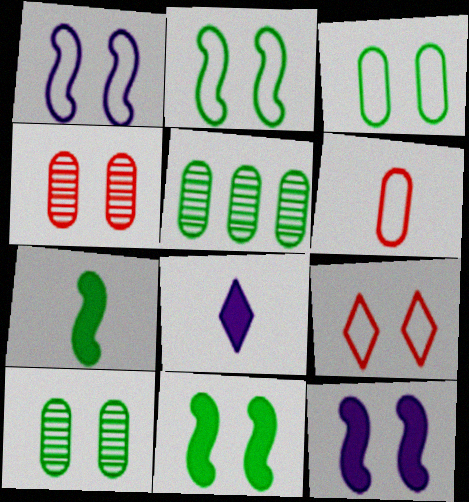[[1, 3, 9], 
[9, 10, 12]]